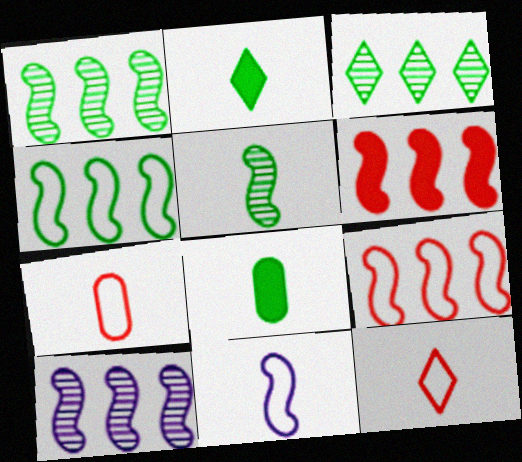[[4, 6, 10]]